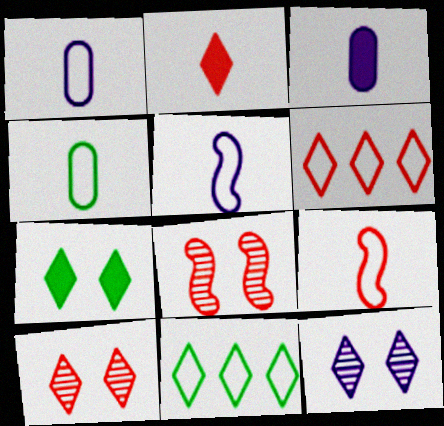[[2, 6, 10], 
[2, 11, 12], 
[3, 8, 11]]